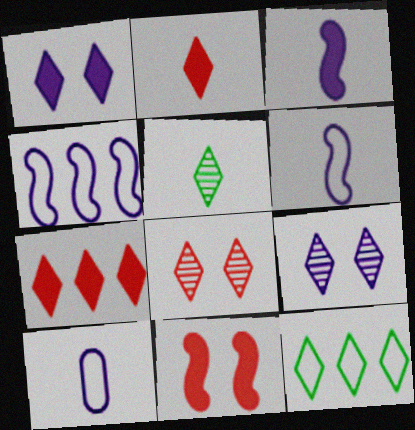[[2, 9, 12]]